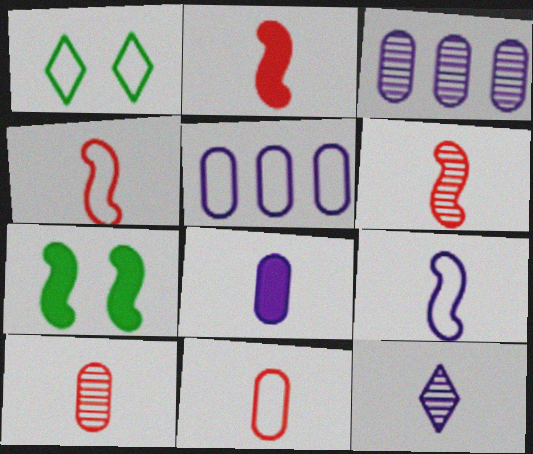[[1, 2, 3], 
[1, 4, 5], 
[2, 4, 6], 
[8, 9, 12]]